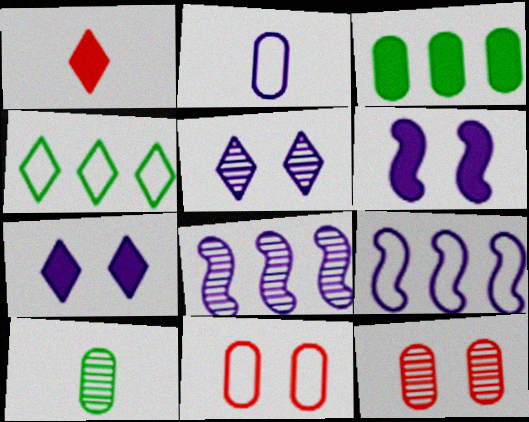[[1, 3, 6], 
[1, 4, 5], 
[2, 3, 12], 
[2, 7, 8]]